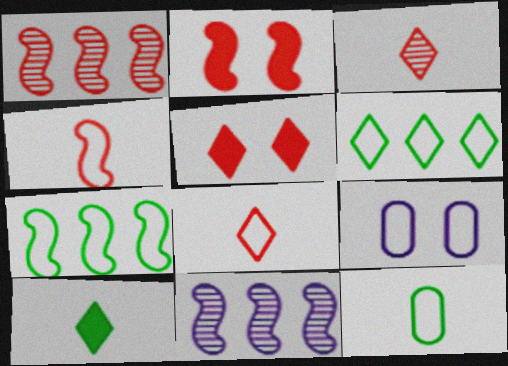[[1, 2, 4], 
[1, 9, 10], 
[4, 6, 9], 
[5, 11, 12], 
[7, 8, 9]]